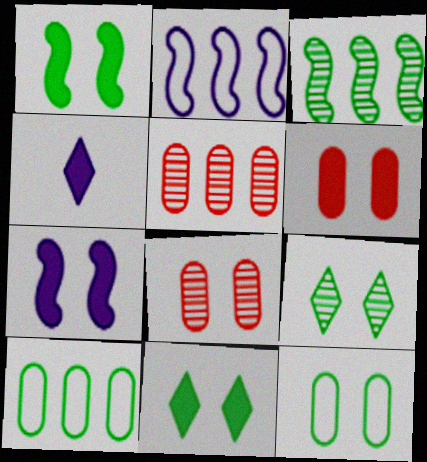[[1, 9, 12], 
[6, 7, 11]]